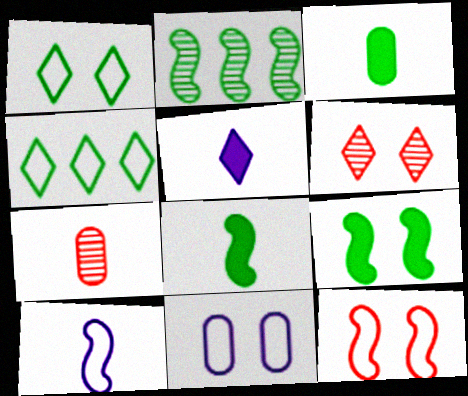[[1, 2, 3], 
[1, 11, 12], 
[4, 5, 6], 
[6, 9, 11]]